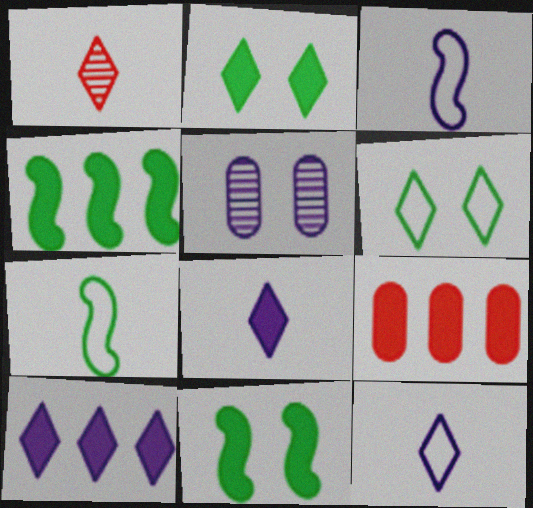[[1, 6, 10], 
[3, 5, 10], 
[4, 9, 10], 
[8, 9, 11]]